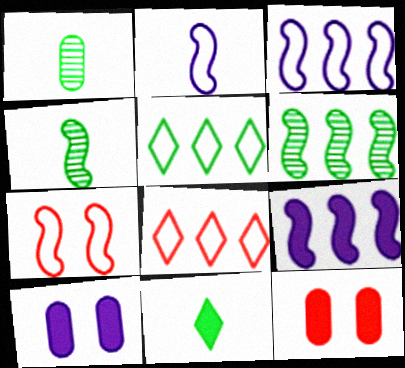[[4, 7, 9], 
[4, 8, 10], 
[9, 11, 12]]